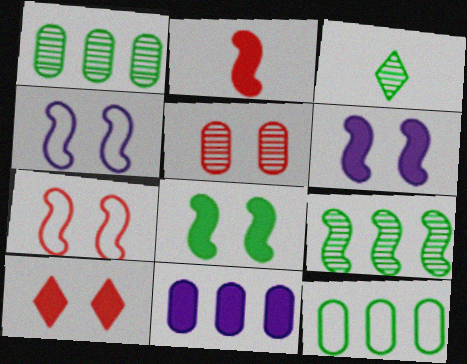[[2, 4, 9], 
[3, 7, 11], 
[3, 8, 12], 
[5, 7, 10]]